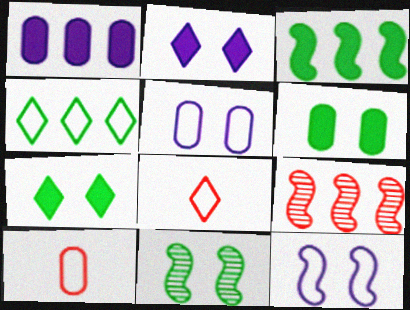[[1, 4, 9], 
[1, 8, 11], 
[4, 10, 12]]